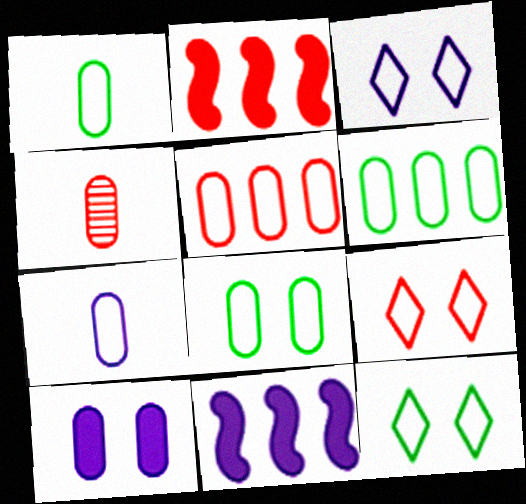[[1, 6, 8], 
[2, 4, 9], 
[3, 9, 12], 
[4, 6, 10], 
[4, 11, 12], 
[5, 7, 8]]